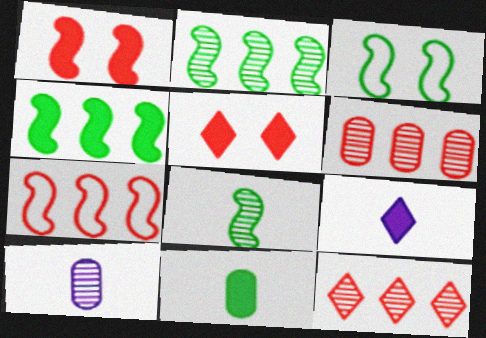[[3, 4, 8], 
[3, 6, 9]]